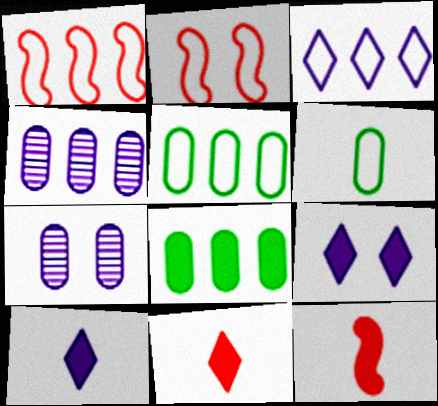[[1, 3, 5], 
[2, 3, 6], 
[8, 9, 12]]